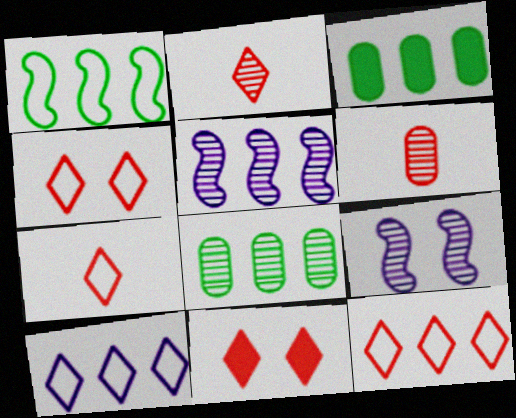[[2, 8, 9], 
[2, 11, 12], 
[3, 5, 12], 
[3, 7, 9], 
[4, 7, 12]]